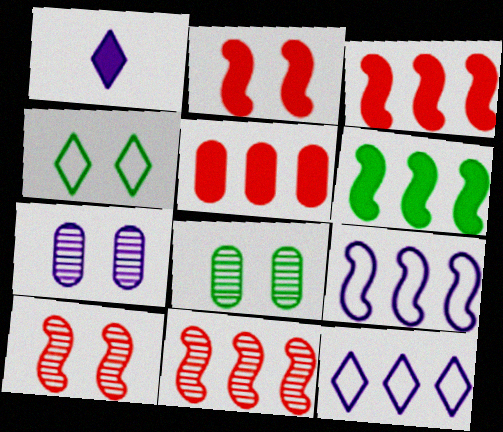[[1, 7, 9], 
[2, 4, 7], 
[6, 9, 11]]